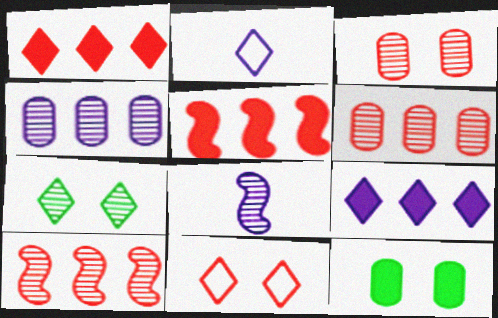[[1, 2, 7], 
[2, 10, 12], 
[6, 7, 8]]